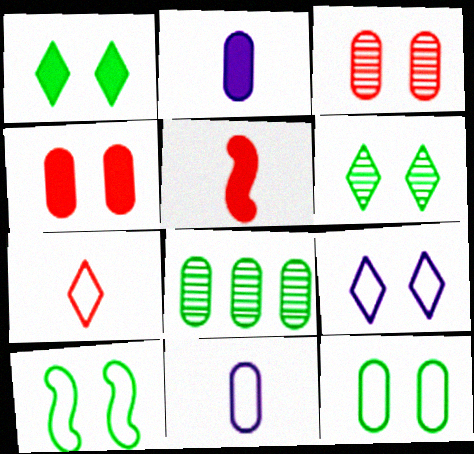[[4, 8, 11], 
[5, 8, 9]]